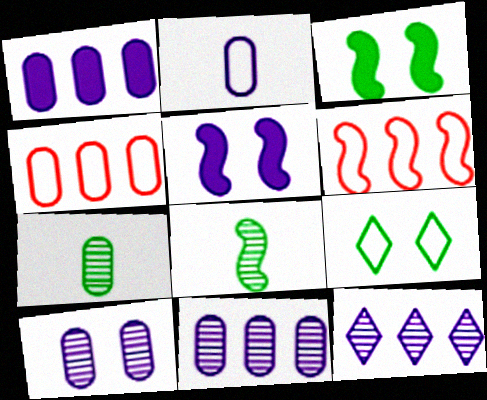[[1, 2, 10], 
[2, 5, 12], 
[2, 6, 9], 
[5, 6, 8]]